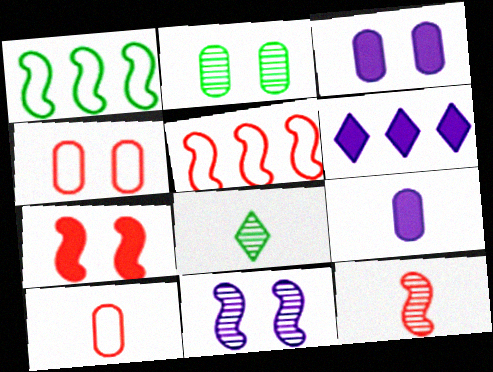[[2, 3, 4], 
[3, 5, 8], 
[5, 7, 12]]